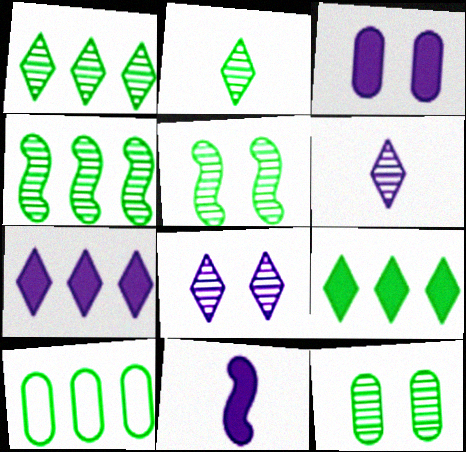[[2, 4, 12], 
[3, 7, 11], 
[4, 9, 10]]